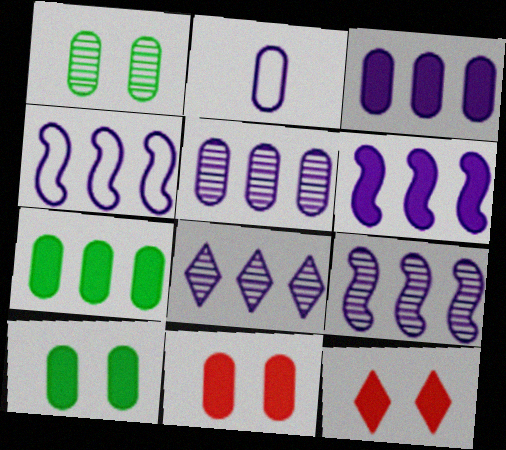[[3, 4, 8], 
[4, 6, 9], 
[5, 8, 9]]